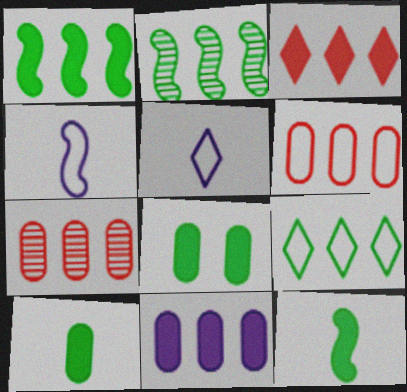[[1, 3, 11]]